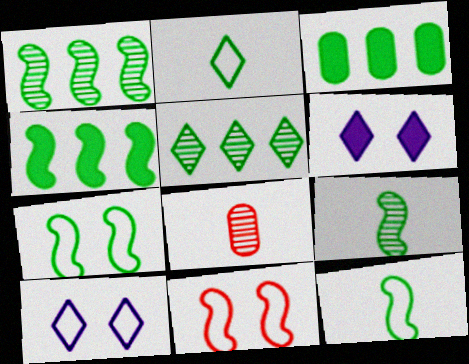[[4, 7, 9], 
[4, 8, 10]]